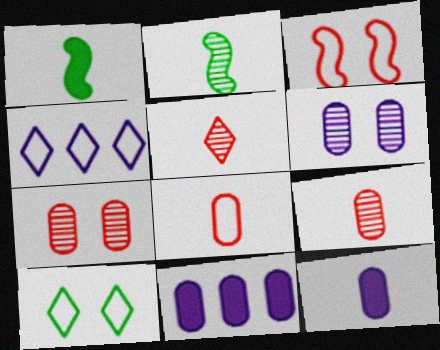[[1, 4, 7]]